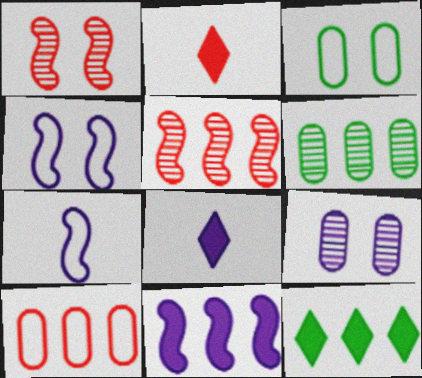[[1, 2, 10], 
[2, 4, 6], 
[3, 5, 8]]